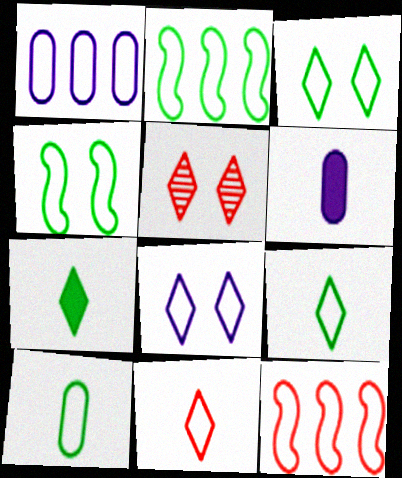[[1, 4, 11], 
[2, 3, 10], 
[2, 5, 6], 
[8, 10, 12]]